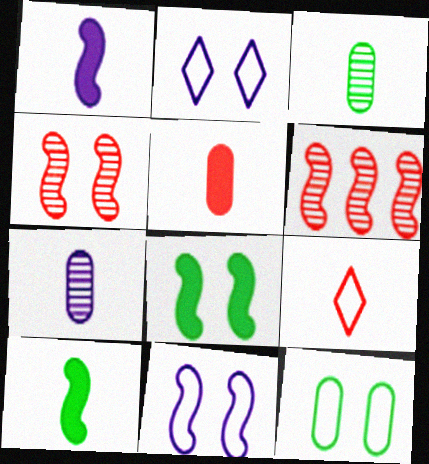[[1, 3, 9], 
[4, 8, 11], 
[6, 10, 11], 
[7, 9, 10]]